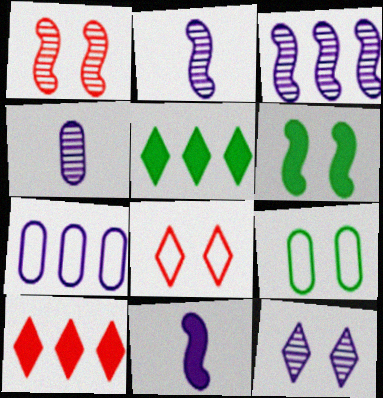[[2, 9, 10], 
[3, 4, 12], 
[7, 11, 12]]